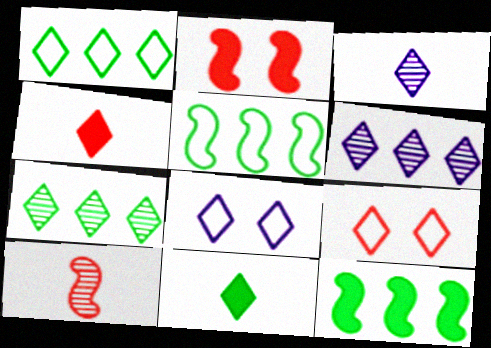[[4, 7, 8], 
[6, 9, 11]]